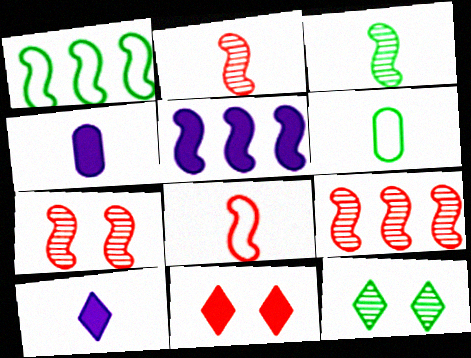[[1, 5, 9], 
[2, 6, 10], 
[2, 7, 9]]